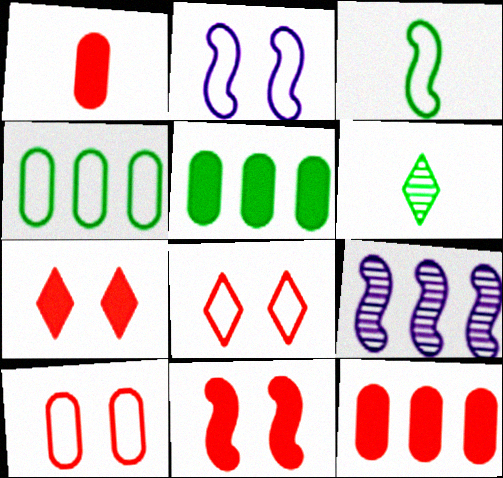[[2, 6, 12], 
[3, 9, 11]]